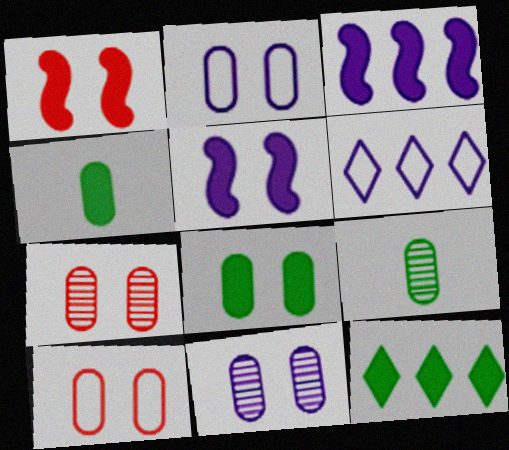[[1, 6, 9], 
[2, 7, 8], 
[8, 10, 11]]